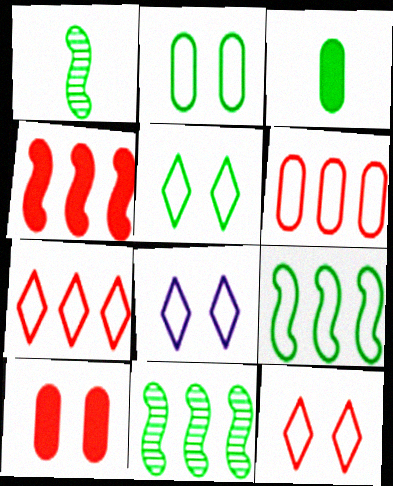[[3, 5, 11], 
[5, 8, 12]]